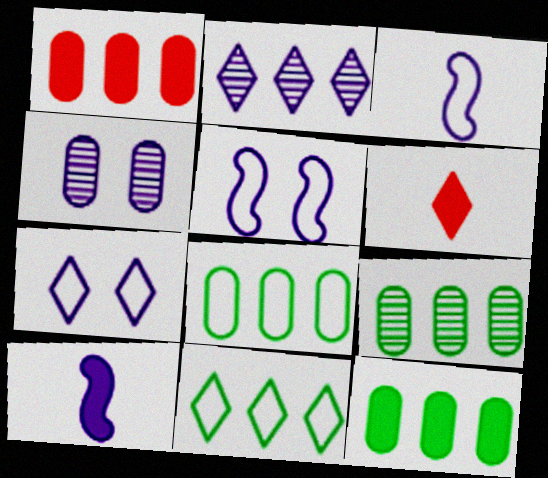[[5, 6, 9], 
[8, 9, 12]]